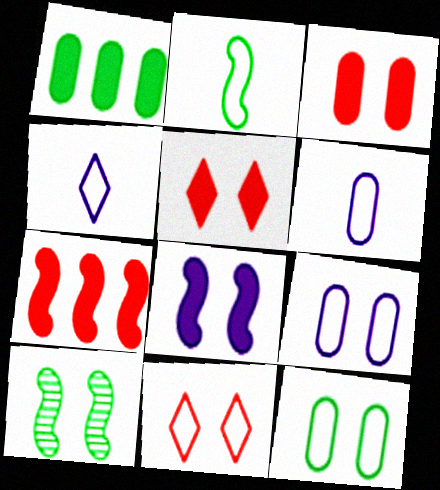[[5, 9, 10]]